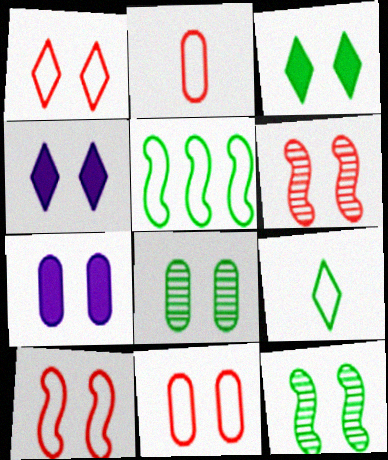[[1, 7, 12], 
[1, 10, 11], 
[4, 8, 10], 
[4, 11, 12], 
[7, 8, 11]]